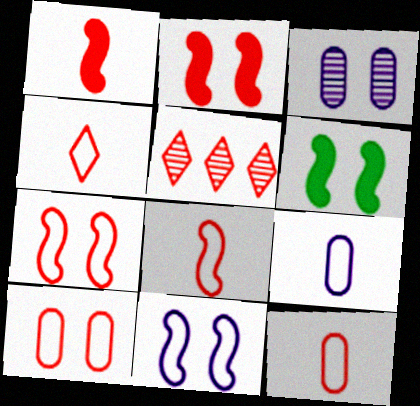[[1, 5, 10], 
[2, 5, 12], 
[4, 8, 12], 
[5, 6, 9]]